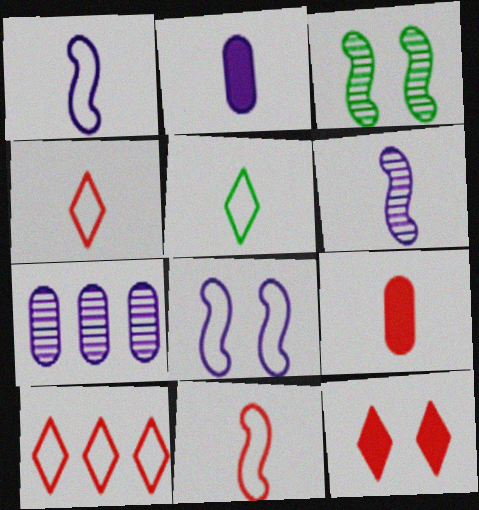[[2, 3, 10], 
[5, 6, 9]]